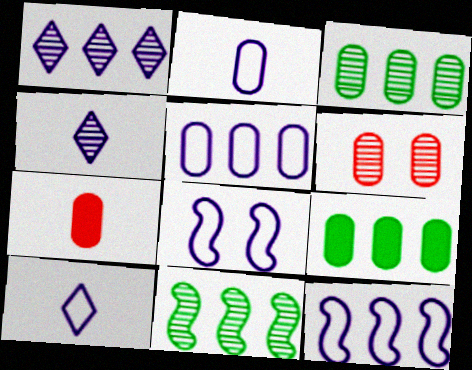[[2, 6, 9], 
[4, 6, 11], 
[5, 8, 10]]